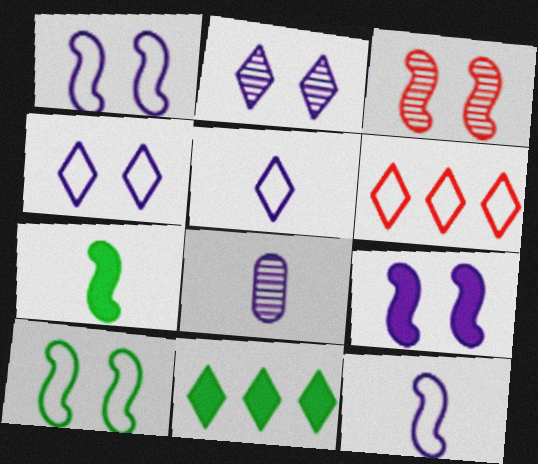[[3, 9, 10]]